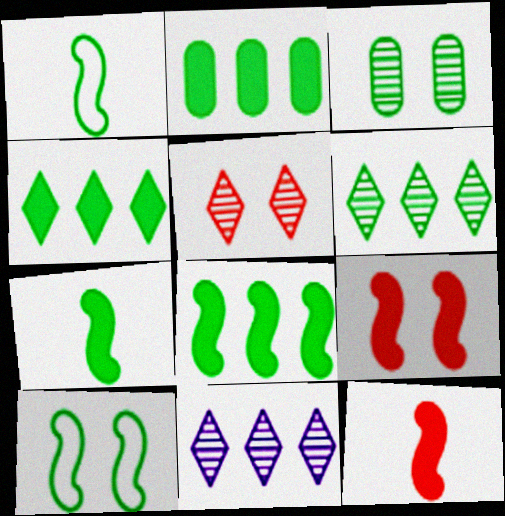[[1, 3, 4], 
[2, 4, 8]]